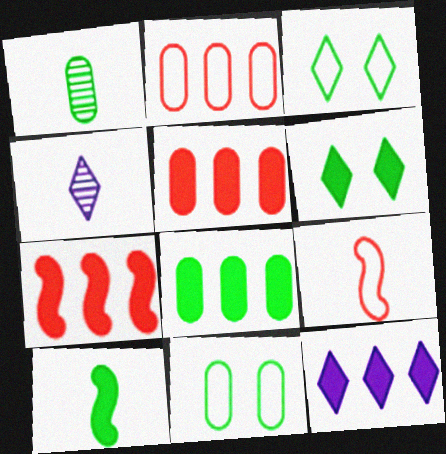[[1, 8, 11], 
[4, 7, 11], 
[6, 8, 10], 
[7, 8, 12]]